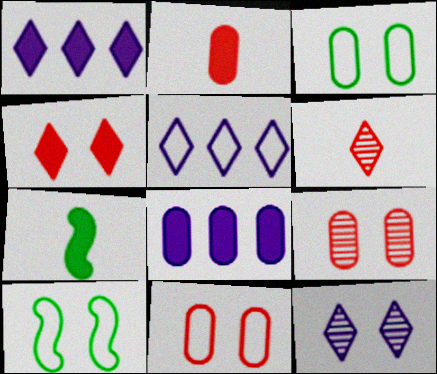[[4, 7, 8], 
[5, 7, 9], 
[6, 8, 10]]